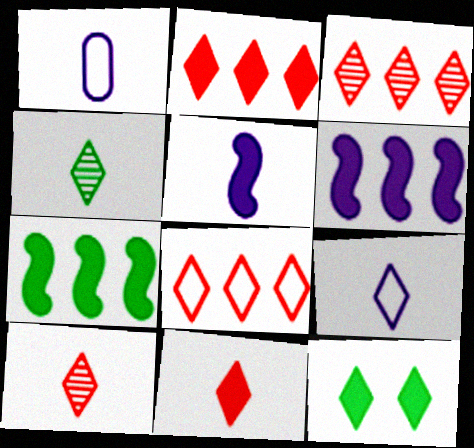[[2, 3, 8], 
[3, 9, 12], 
[4, 9, 11]]